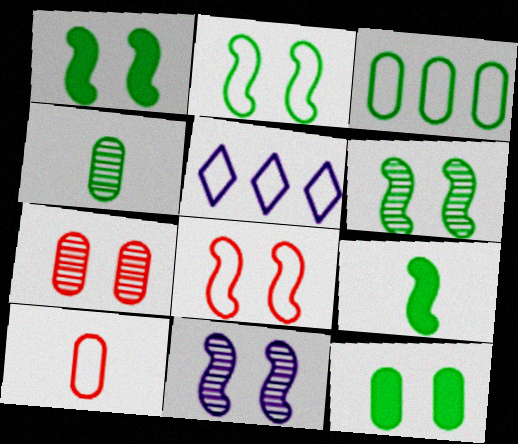[[1, 2, 6], 
[1, 8, 11], 
[2, 5, 10], 
[3, 4, 12], 
[5, 7, 9]]